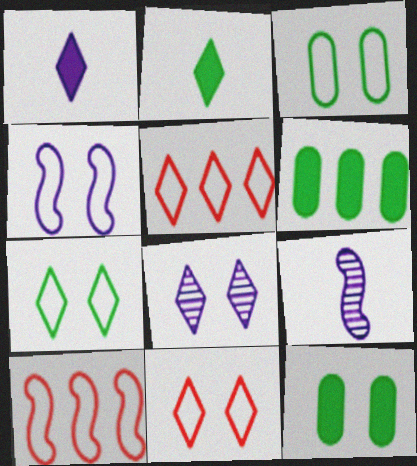[[2, 5, 8], 
[3, 4, 11], 
[5, 9, 12], 
[6, 9, 11]]